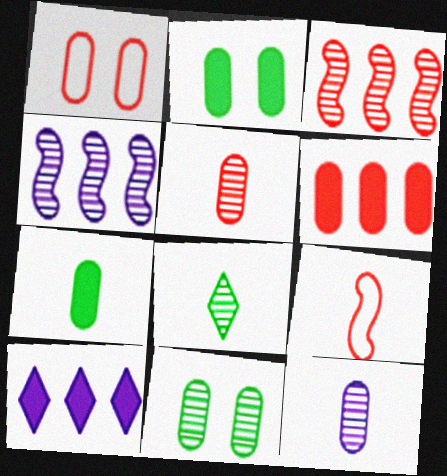[[1, 5, 6], 
[9, 10, 11]]